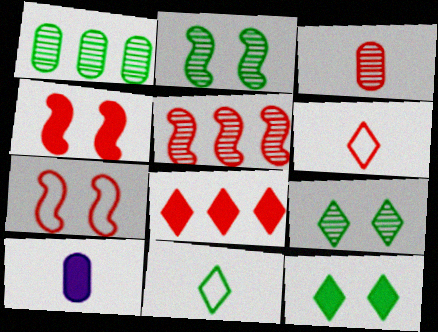[[3, 7, 8]]